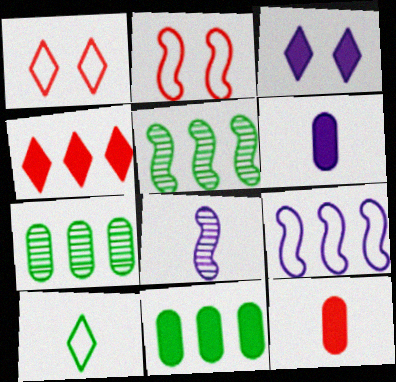[[1, 5, 6], 
[1, 8, 11], 
[4, 7, 9], 
[8, 10, 12]]